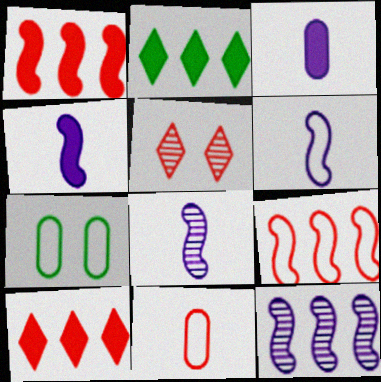[[1, 5, 11], 
[4, 6, 8], 
[7, 8, 10]]